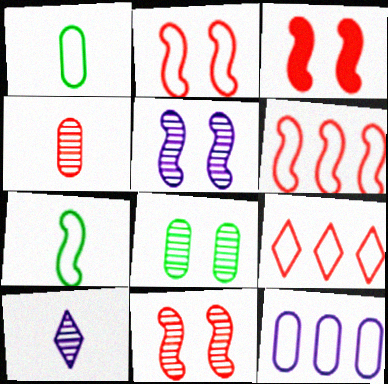[[2, 3, 11], 
[3, 4, 9]]